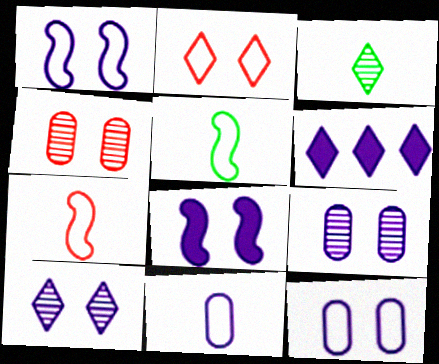[[2, 3, 6], 
[4, 5, 6], 
[8, 10, 12]]